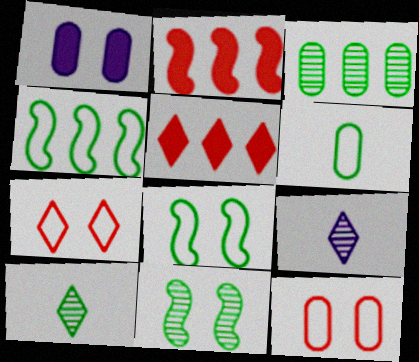[[1, 7, 11], 
[3, 10, 11]]